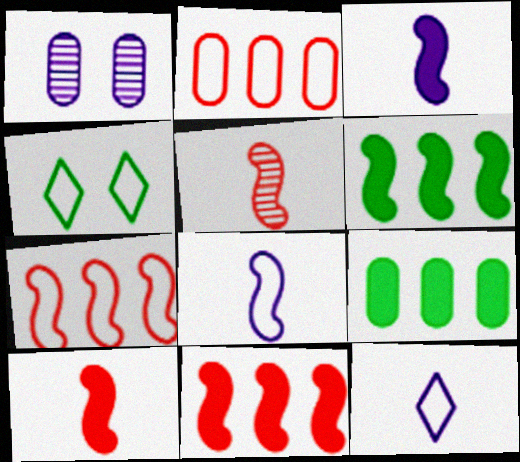[[2, 4, 8]]